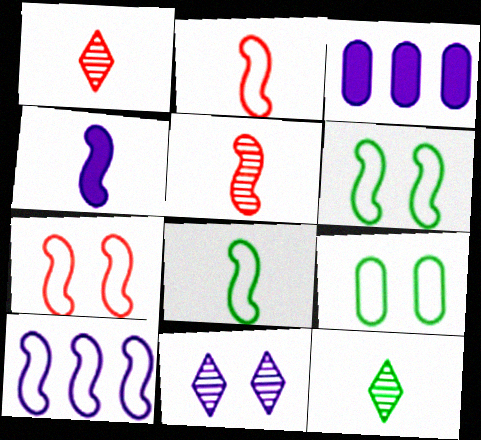[[1, 3, 6], 
[2, 6, 10], 
[3, 7, 12], 
[4, 5, 8], 
[7, 8, 10]]